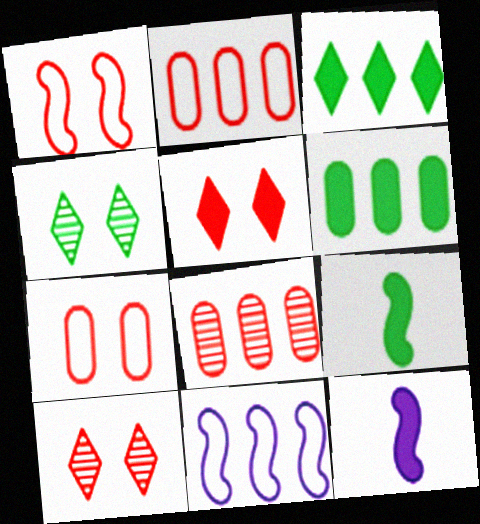[[2, 4, 12], 
[3, 8, 11], 
[5, 6, 12]]